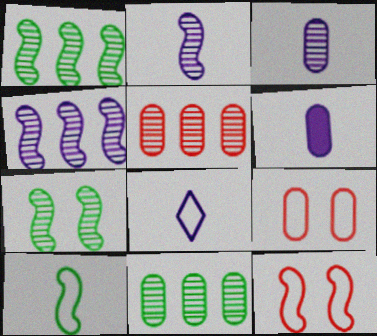[[2, 6, 8], 
[6, 9, 11]]